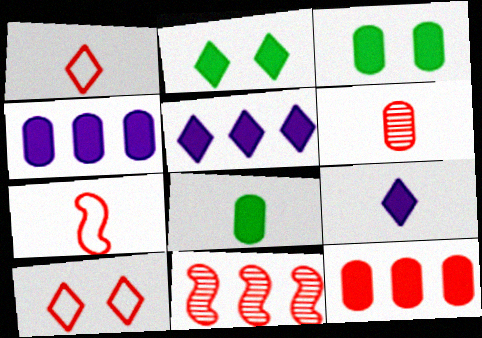[]